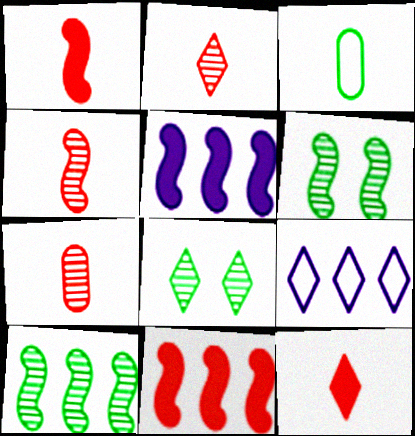[[2, 4, 7], 
[8, 9, 12]]